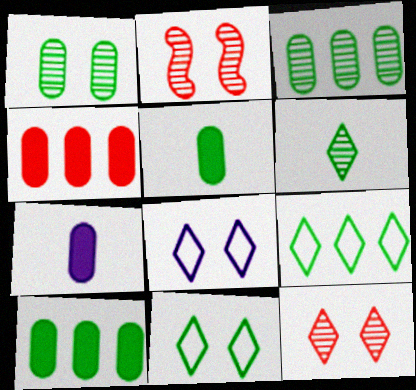[[2, 7, 9]]